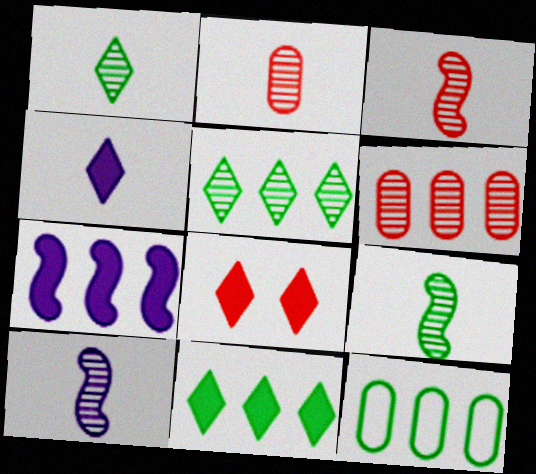[[1, 2, 10], 
[3, 9, 10], 
[4, 8, 11], 
[8, 10, 12]]